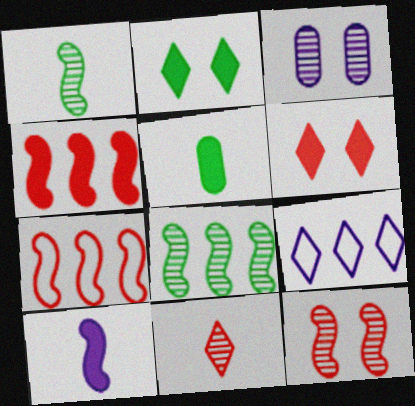[[2, 9, 11], 
[3, 8, 11], 
[3, 9, 10], 
[5, 9, 12]]